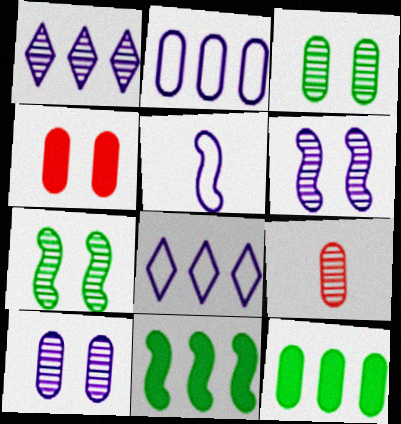[[1, 7, 9]]